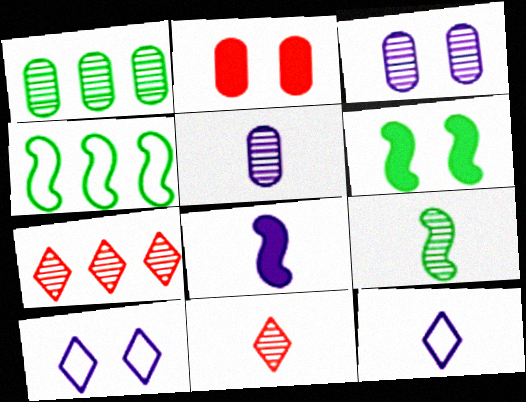[[3, 7, 9], 
[4, 6, 9], 
[5, 8, 12], 
[5, 9, 11]]